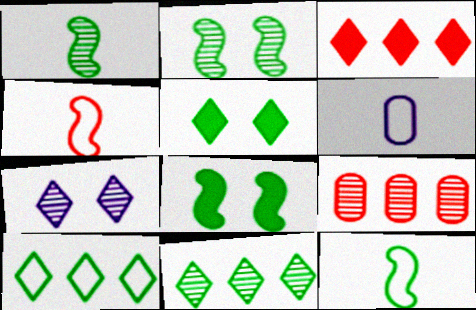[[1, 7, 9], 
[2, 3, 6]]